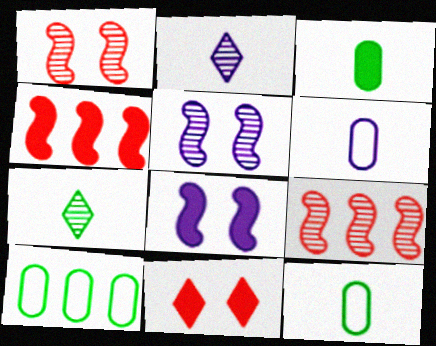[]